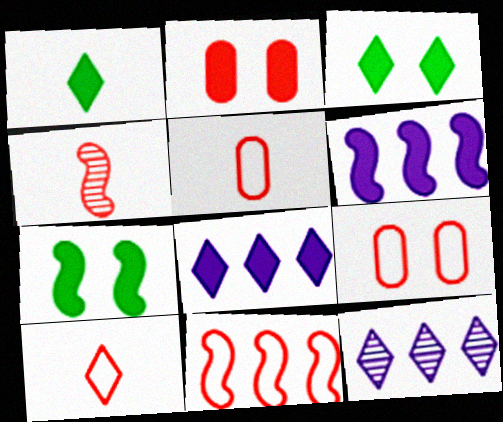[[1, 2, 6], 
[3, 10, 12], 
[5, 7, 12], 
[9, 10, 11]]